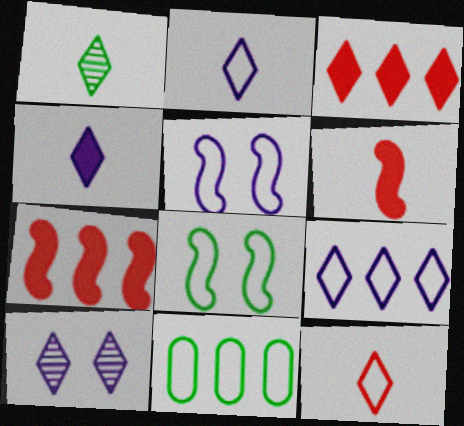[[1, 4, 12], 
[4, 9, 10], 
[5, 11, 12], 
[6, 10, 11]]